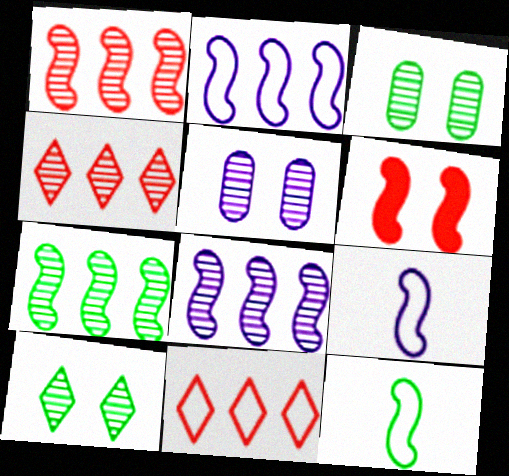[[1, 7, 8], 
[6, 7, 9], 
[6, 8, 12]]